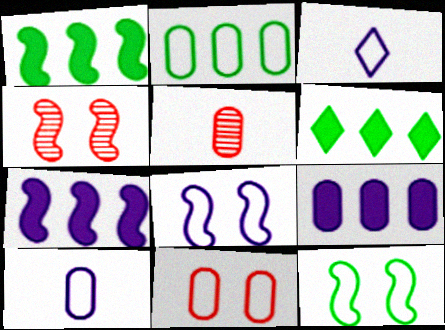[[2, 10, 11], 
[4, 6, 10], 
[5, 6, 8]]